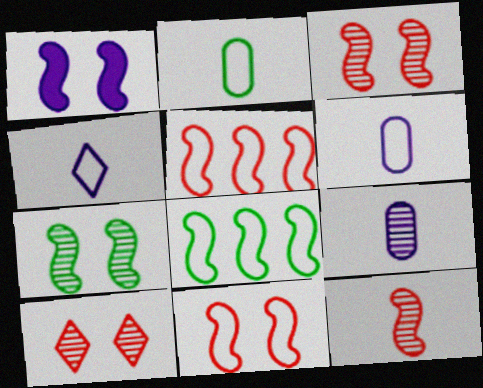[[1, 7, 11], 
[1, 8, 12]]